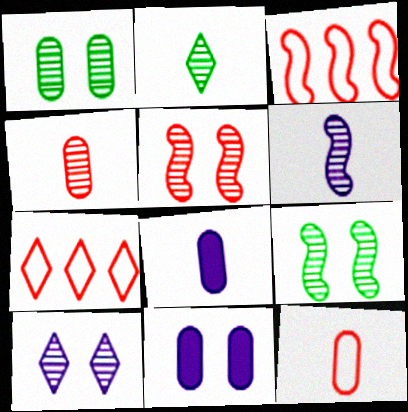[[1, 5, 10], 
[2, 3, 11], 
[2, 4, 6], 
[7, 8, 9]]